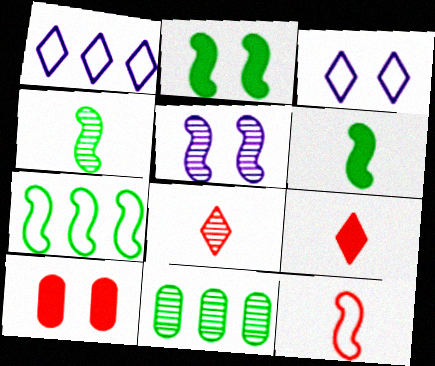[[1, 4, 10], 
[2, 4, 7], 
[5, 8, 11]]